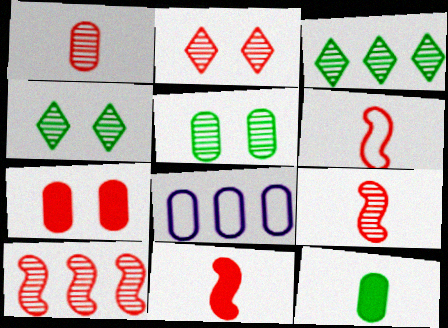[[1, 2, 10], 
[4, 8, 11], 
[6, 9, 11]]